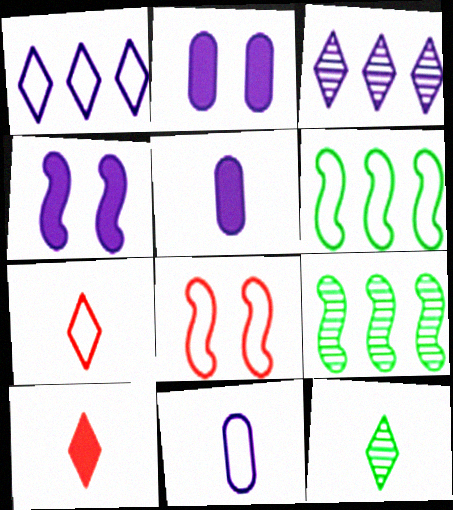[[2, 7, 9], 
[3, 4, 11]]